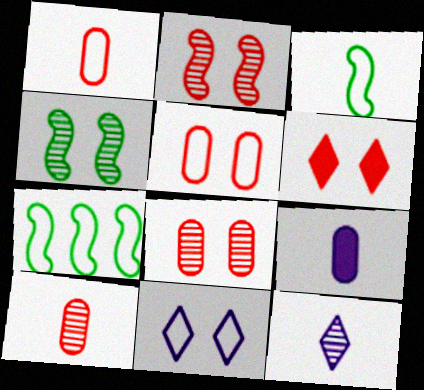[[1, 7, 11], 
[2, 5, 6]]